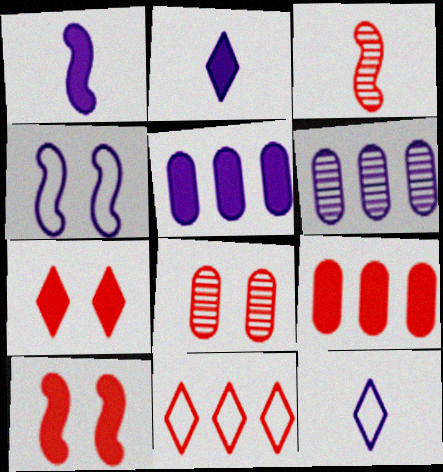[[2, 4, 6]]